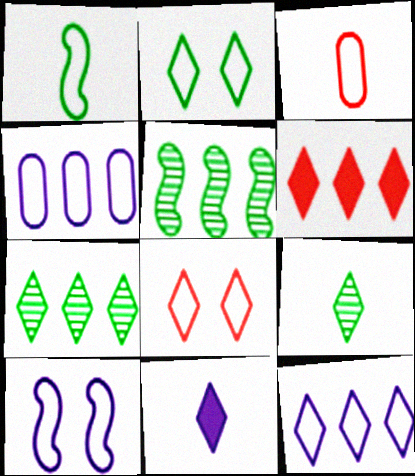[[1, 4, 8], 
[4, 5, 6], 
[6, 7, 12], 
[7, 8, 11]]